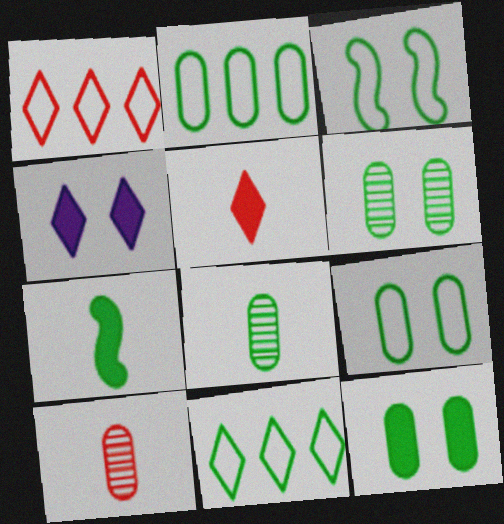[[2, 8, 12], 
[6, 7, 11], 
[6, 9, 12]]